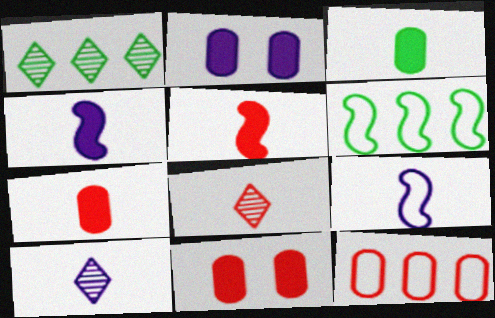[[1, 9, 11], 
[2, 6, 8], 
[3, 8, 9], 
[6, 10, 11]]